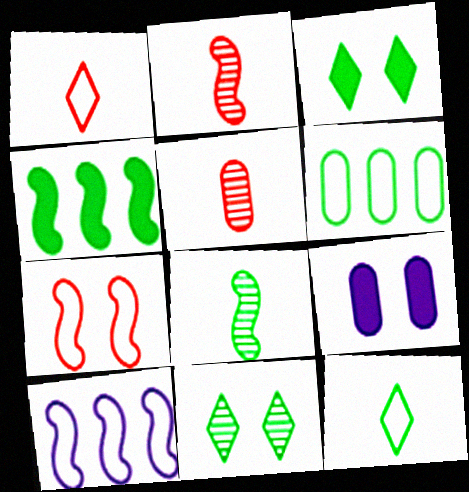[[3, 5, 10], 
[3, 6, 8], 
[5, 6, 9], 
[7, 9, 11]]